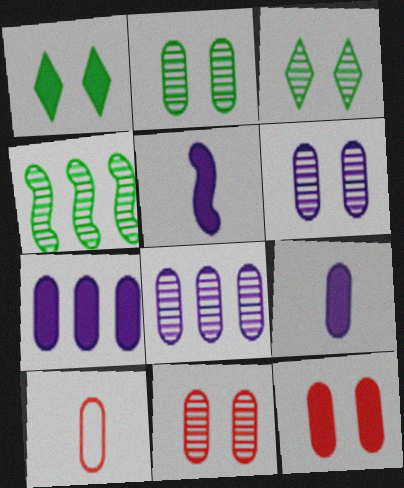[[2, 6, 11], 
[2, 7, 10]]